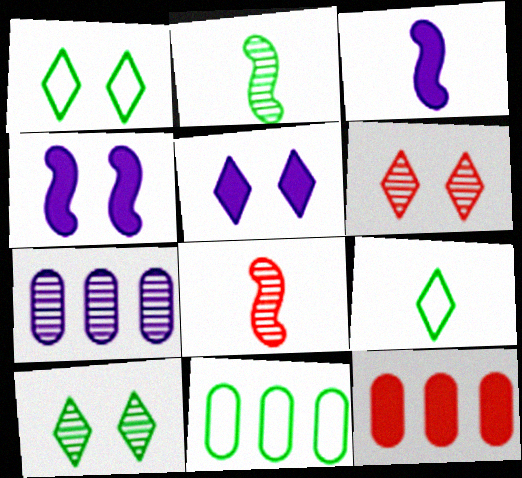[[1, 5, 6], 
[2, 6, 7], 
[3, 6, 11], 
[5, 8, 11], 
[7, 8, 10], 
[7, 11, 12]]